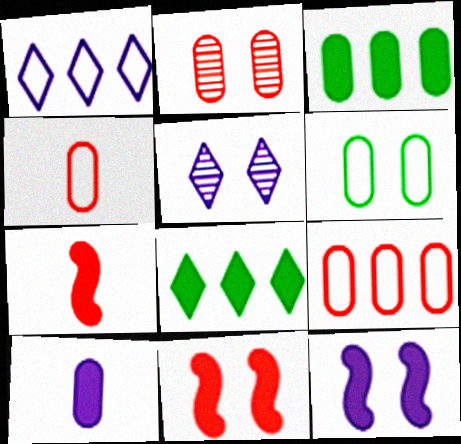[[5, 6, 11], 
[8, 10, 11]]